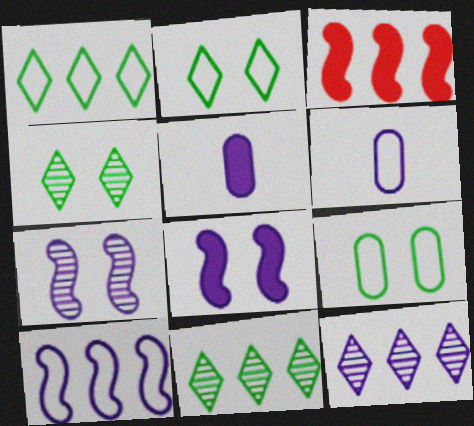[[3, 4, 6], 
[6, 8, 12]]